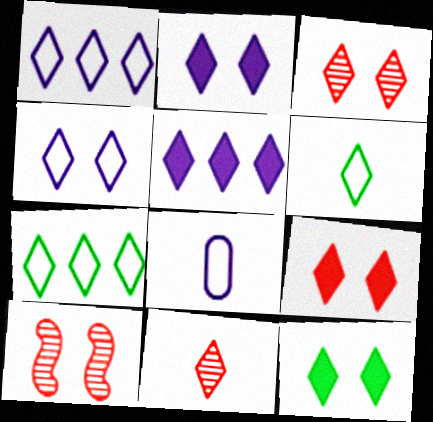[[1, 11, 12], 
[2, 7, 11], 
[2, 9, 12], 
[3, 4, 12], 
[3, 5, 6]]